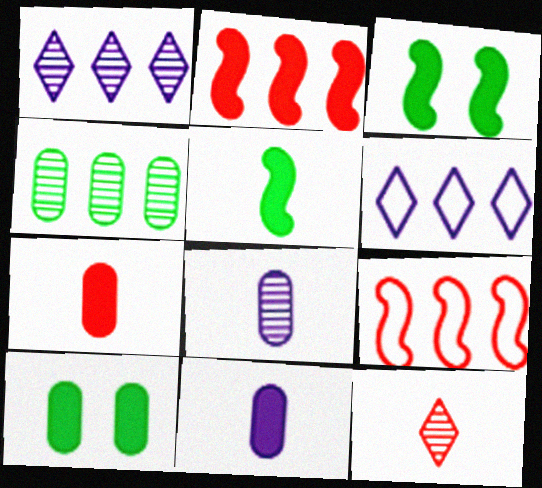[[2, 4, 6]]